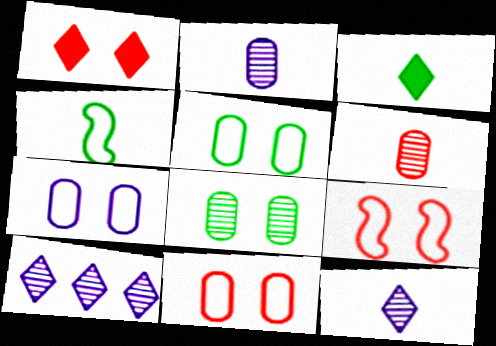[[5, 7, 11]]